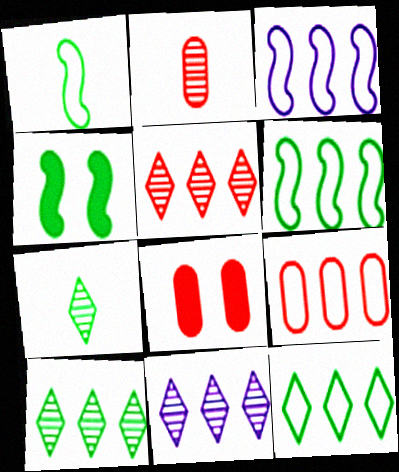[[1, 8, 11], 
[2, 8, 9], 
[3, 7, 8], 
[3, 9, 12], 
[5, 10, 11]]